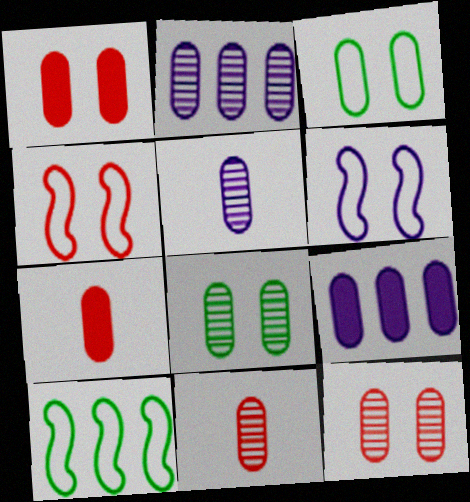[[2, 3, 7], 
[2, 8, 11], 
[3, 9, 11]]